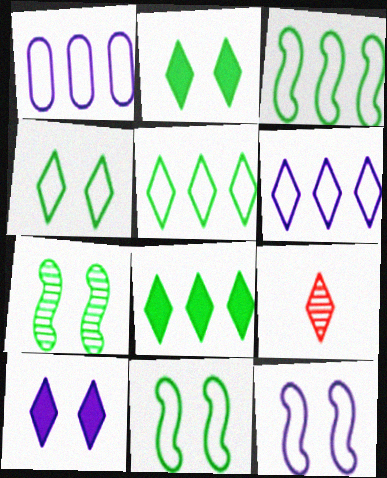[[2, 6, 9], 
[5, 9, 10]]